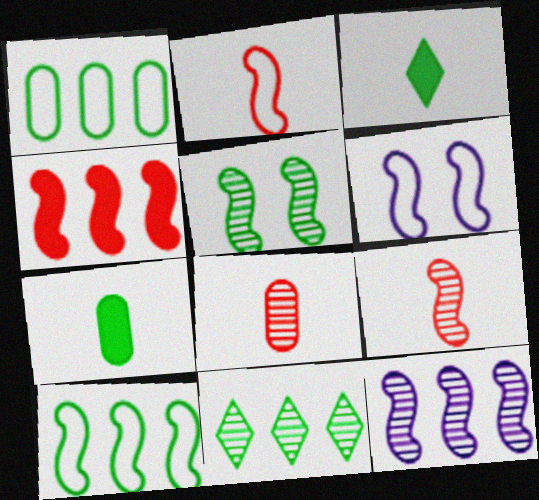[[1, 3, 5], 
[2, 6, 10], 
[4, 10, 12], 
[5, 9, 12]]